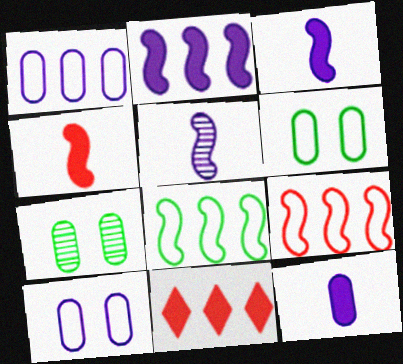[[5, 6, 11]]